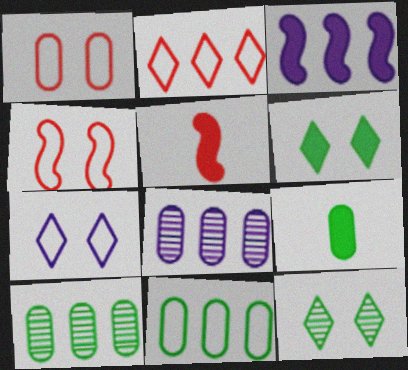[[1, 8, 9], 
[2, 3, 10], 
[5, 7, 10]]